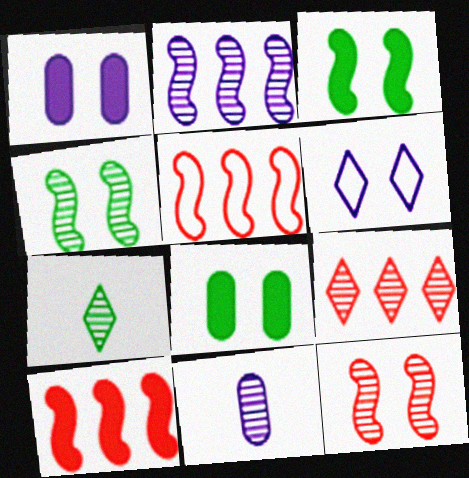[[1, 5, 7], 
[4, 9, 11], 
[6, 8, 12]]